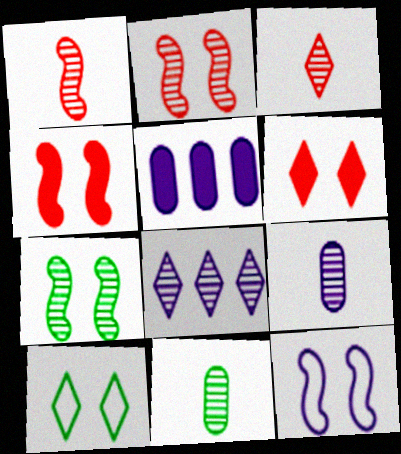[[1, 5, 10], 
[2, 8, 11], 
[4, 7, 12]]